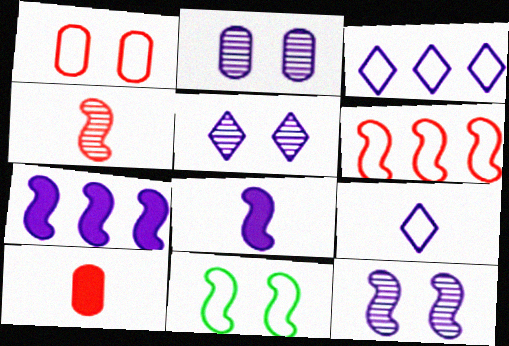[[2, 3, 8], 
[2, 5, 12], 
[2, 7, 9], 
[4, 7, 11]]